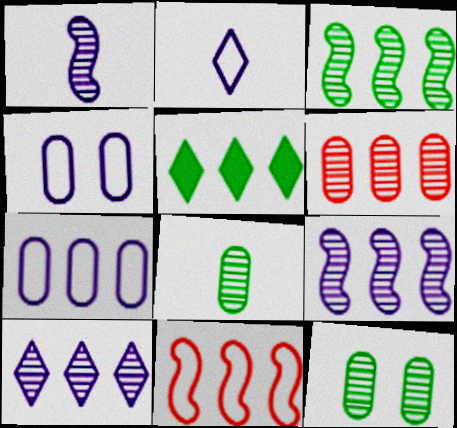[[3, 6, 10]]